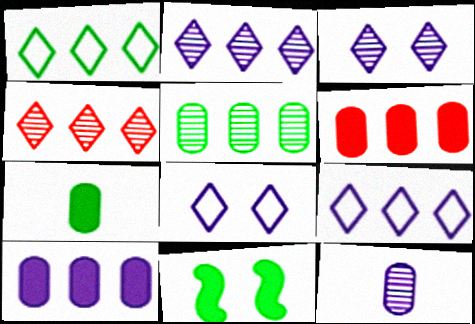[]